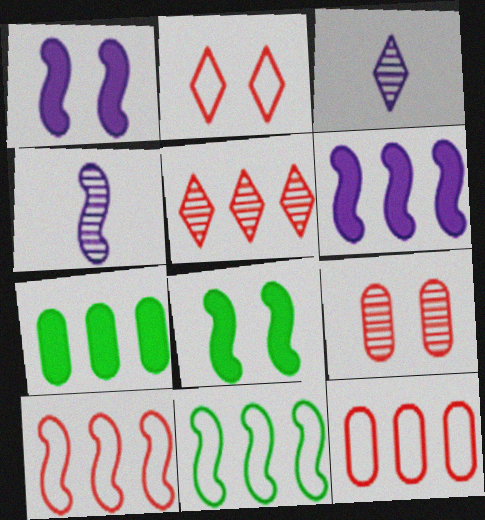[[2, 4, 7], 
[3, 8, 12], 
[4, 8, 10]]